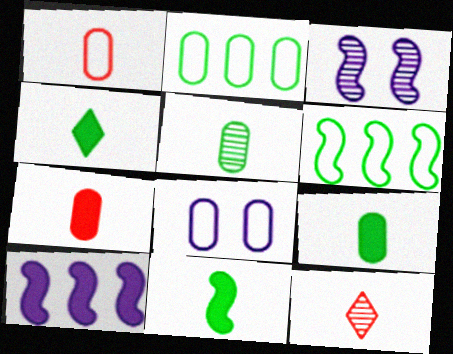[[1, 2, 8], 
[4, 9, 11]]